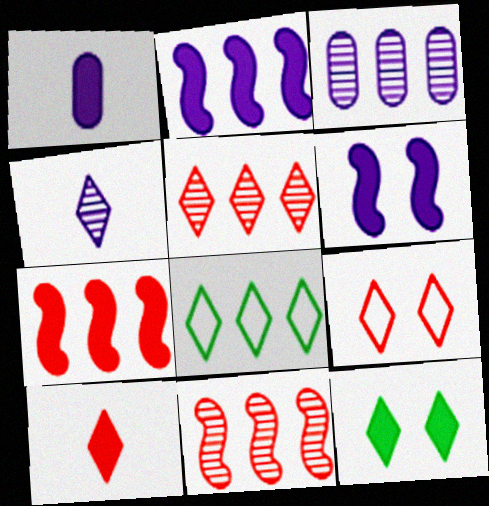[[1, 7, 12], 
[3, 7, 8], 
[5, 9, 10]]